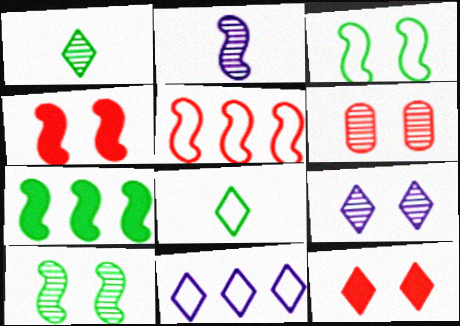[[1, 11, 12], 
[6, 9, 10]]